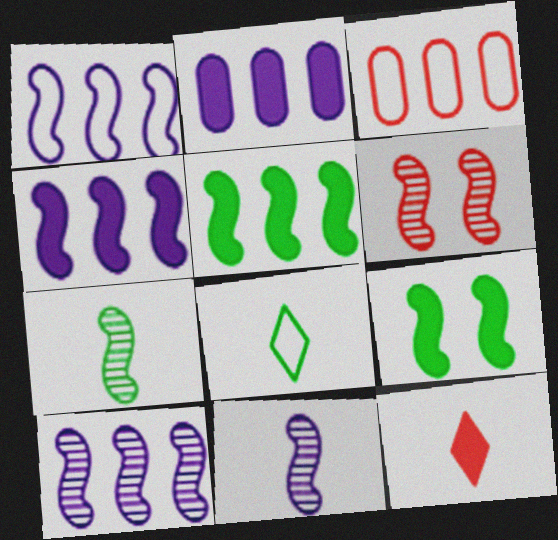[[1, 4, 10], 
[2, 6, 8], 
[2, 9, 12], 
[3, 6, 12], 
[6, 7, 10]]